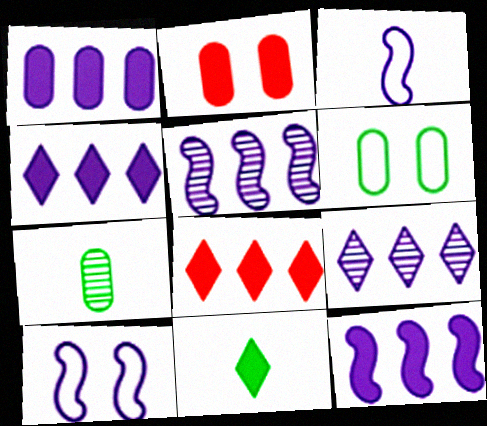[[1, 4, 12], 
[2, 11, 12], 
[7, 8, 10]]